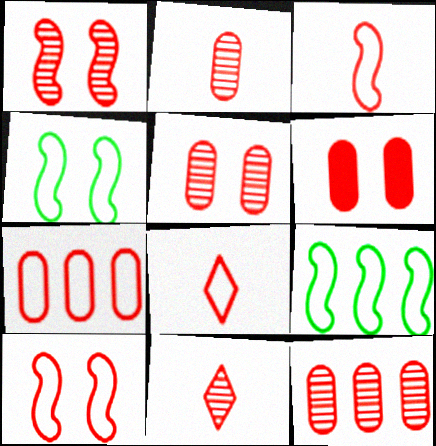[[1, 11, 12], 
[2, 5, 12], 
[2, 6, 7], 
[7, 8, 10]]